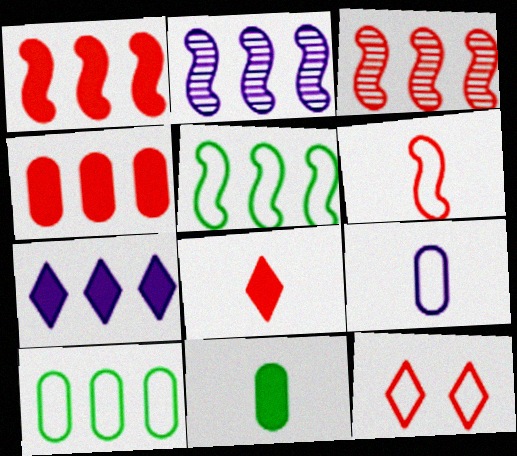[[1, 2, 5], 
[2, 11, 12], 
[3, 7, 10], 
[5, 9, 12]]